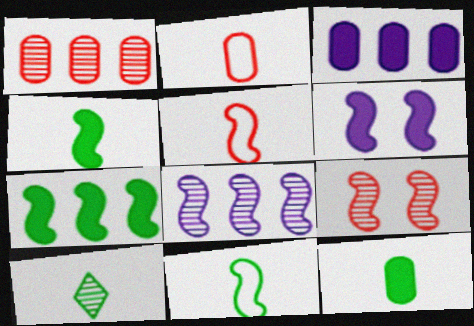[[10, 11, 12]]